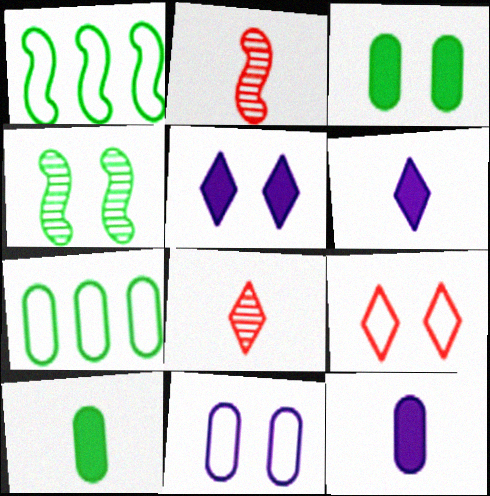[[2, 5, 7]]